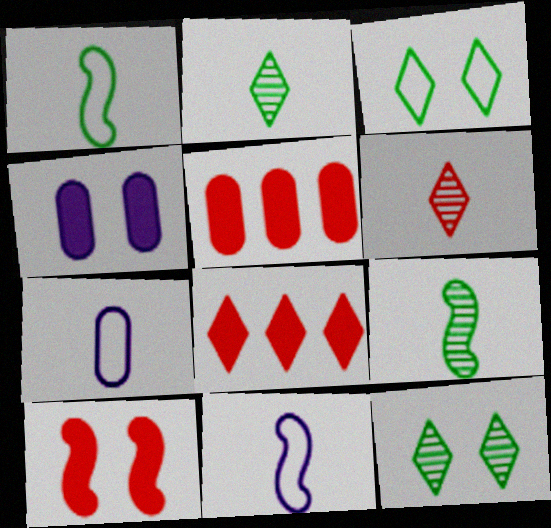[[5, 11, 12]]